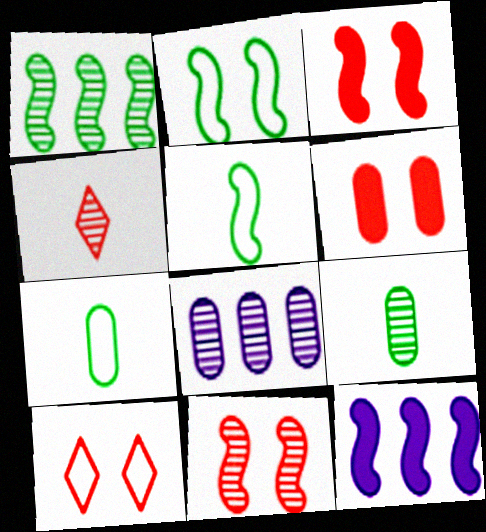[[5, 11, 12], 
[6, 7, 8], 
[6, 10, 11], 
[9, 10, 12]]